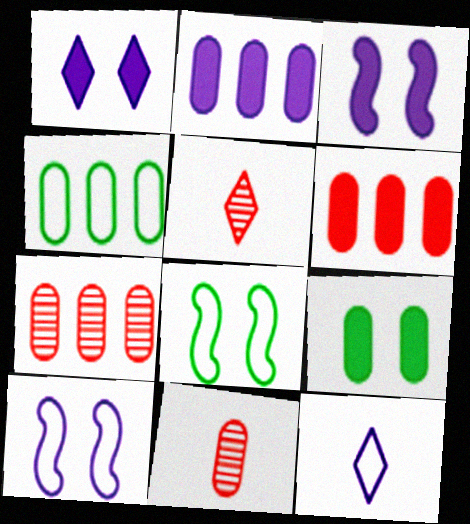[[2, 4, 7], 
[2, 5, 8], 
[3, 4, 5]]